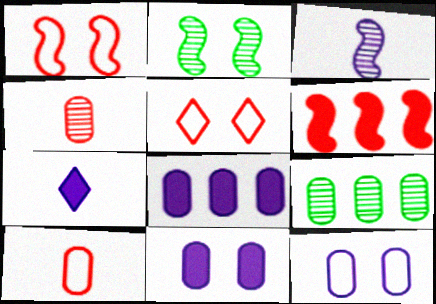[[1, 7, 9], 
[2, 5, 11], 
[4, 5, 6], 
[9, 10, 11]]